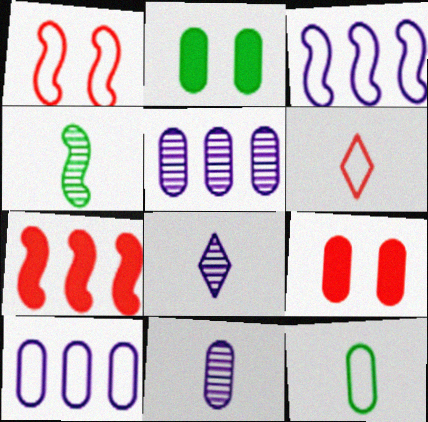[[5, 9, 12]]